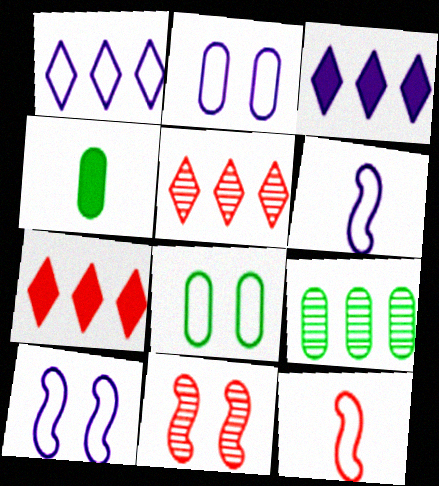[[1, 2, 6], 
[1, 4, 11], 
[1, 8, 12], 
[4, 5, 10], 
[4, 8, 9]]